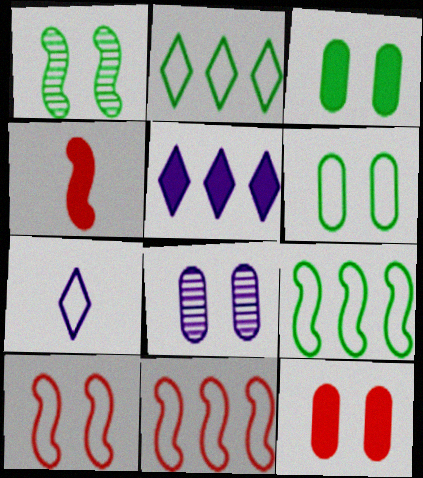[[2, 4, 8], 
[3, 4, 5], 
[6, 7, 11], 
[6, 8, 12]]